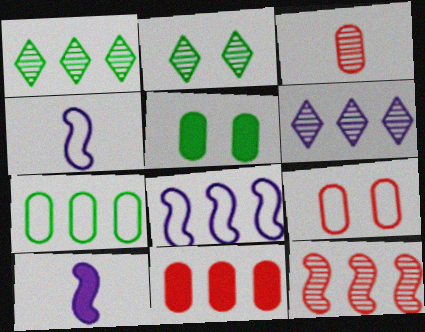[[1, 8, 11], 
[1, 9, 10], 
[2, 4, 11], 
[3, 9, 11]]